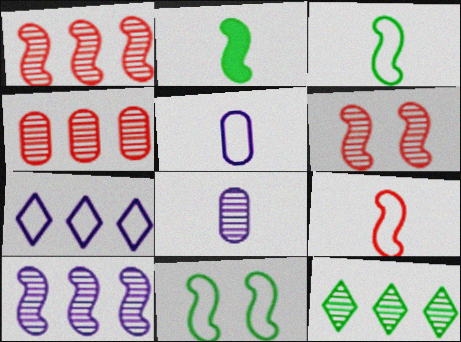[[4, 10, 12], 
[6, 8, 12]]